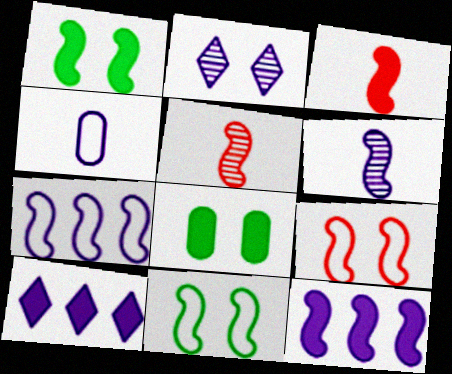[[1, 3, 12], 
[1, 5, 7], 
[2, 4, 12], 
[2, 8, 9], 
[3, 8, 10], 
[5, 11, 12]]